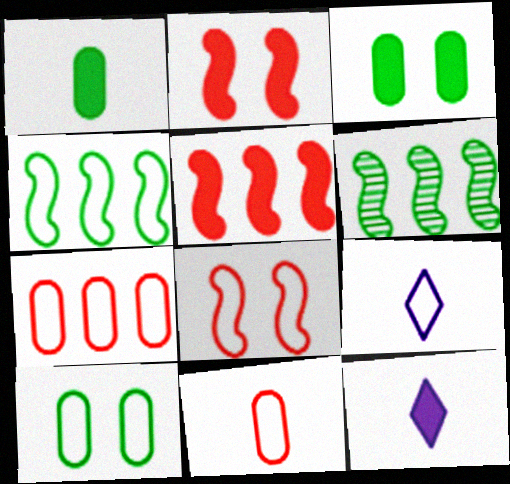[[3, 5, 12]]